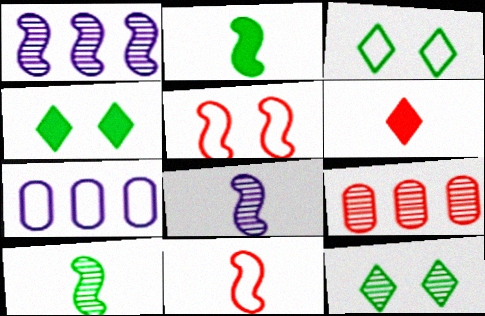[[1, 2, 5], 
[2, 8, 11], 
[3, 4, 12], 
[3, 7, 11], 
[5, 6, 9], 
[8, 9, 12]]